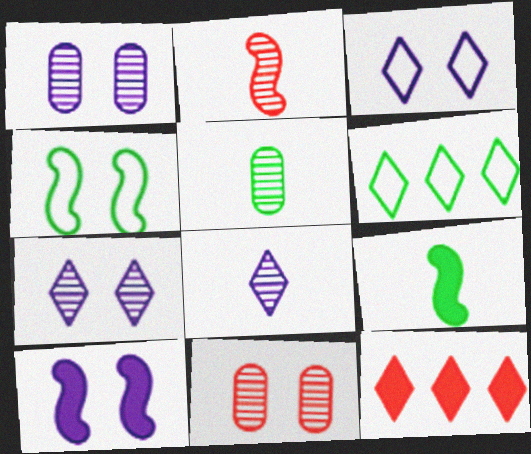[[1, 3, 10], 
[2, 5, 8]]